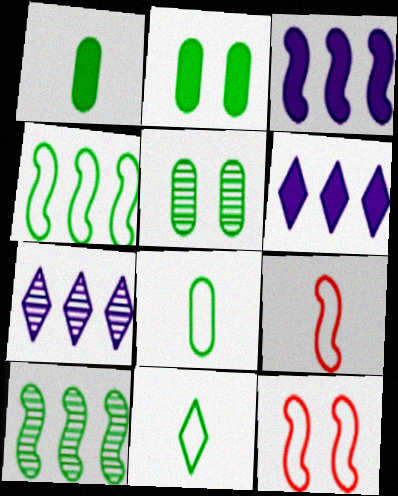[[1, 7, 12], 
[2, 7, 9], 
[2, 10, 11], 
[5, 6, 9]]